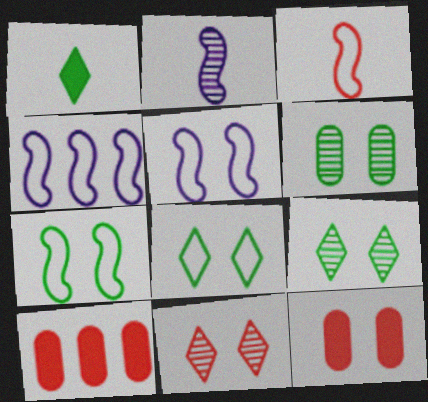[[2, 8, 10], 
[3, 4, 7], 
[3, 10, 11], 
[5, 9, 12]]